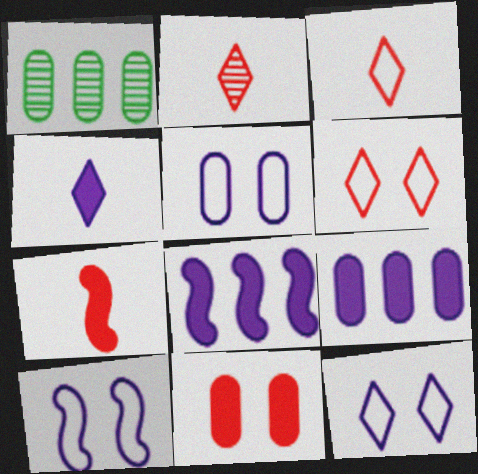[[1, 7, 12], 
[5, 10, 12]]